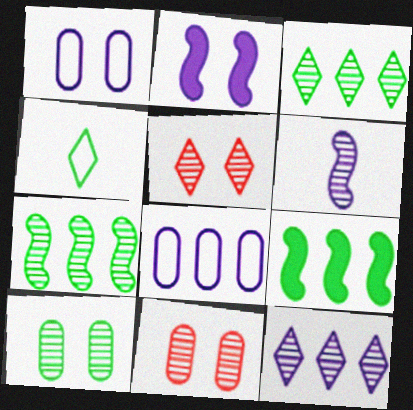[[3, 6, 11], 
[4, 9, 10]]